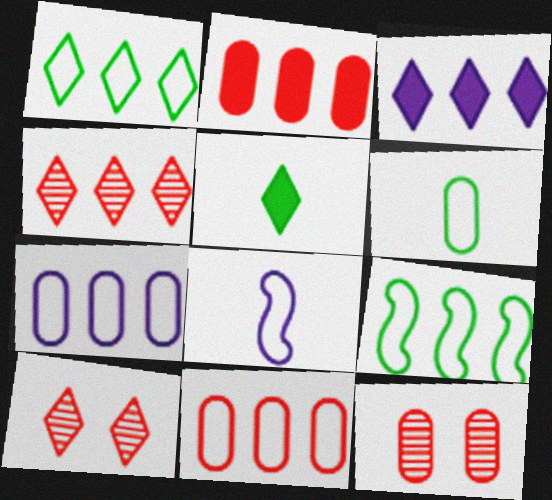[[1, 3, 4]]